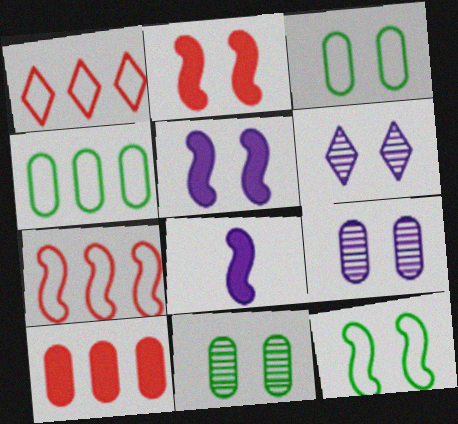[[1, 8, 11], 
[2, 3, 6]]